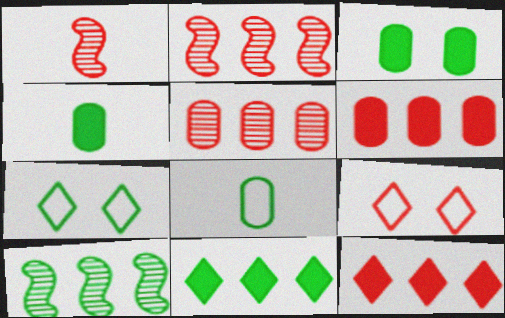[[1, 6, 9], 
[4, 7, 10]]